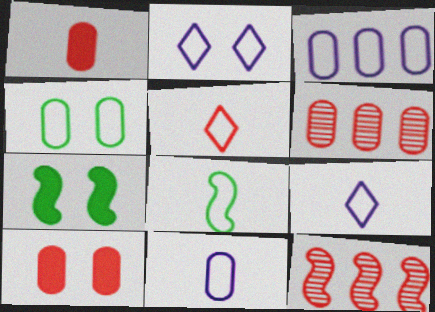[[5, 8, 11], 
[5, 10, 12], 
[6, 7, 9]]